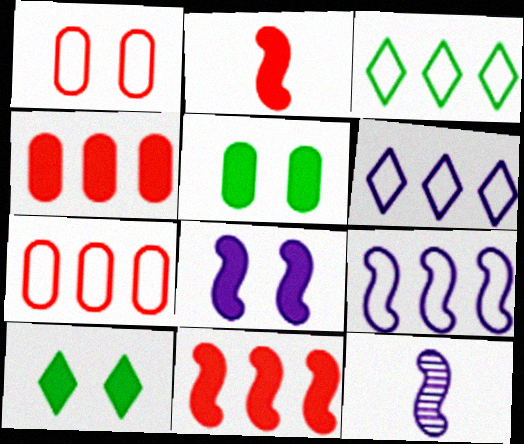[[3, 7, 9], 
[7, 10, 12], 
[8, 9, 12]]